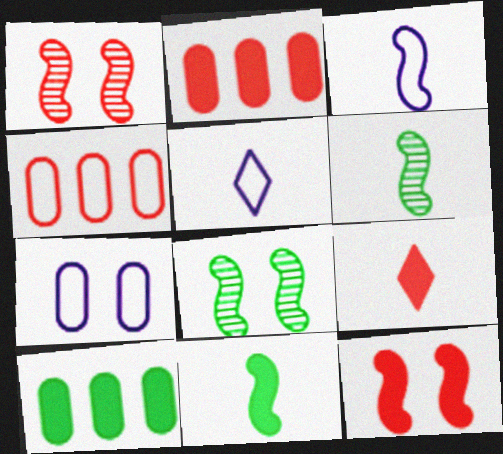[[1, 4, 9], 
[1, 5, 10], 
[2, 5, 8], 
[2, 9, 12]]